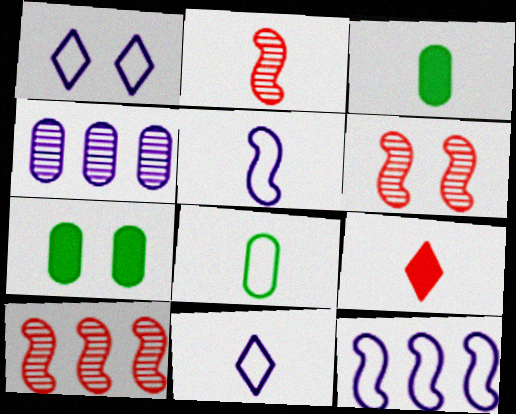[[1, 3, 10], 
[1, 6, 7], 
[2, 3, 11], 
[2, 6, 10], 
[7, 10, 11]]